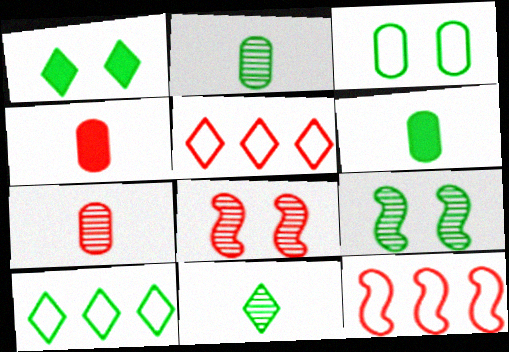[[1, 3, 9], 
[1, 10, 11], 
[4, 5, 8], 
[6, 9, 10]]